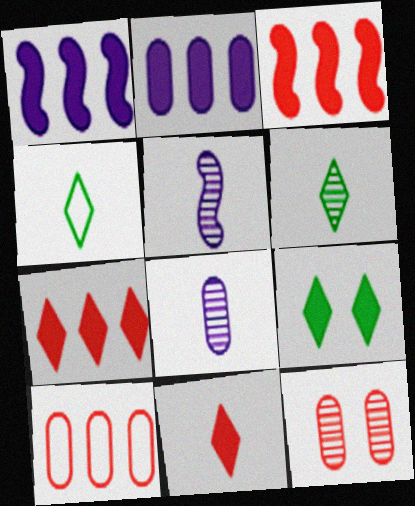[[1, 4, 12], 
[5, 9, 10]]